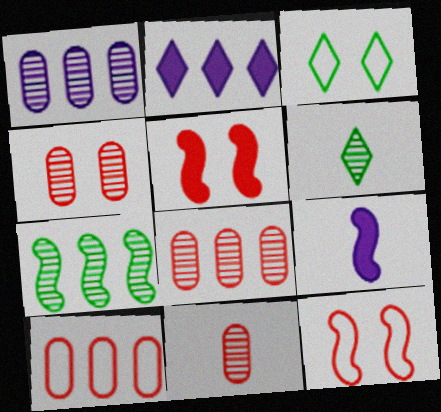[[2, 7, 10], 
[3, 8, 9], 
[4, 8, 11], 
[7, 9, 12]]